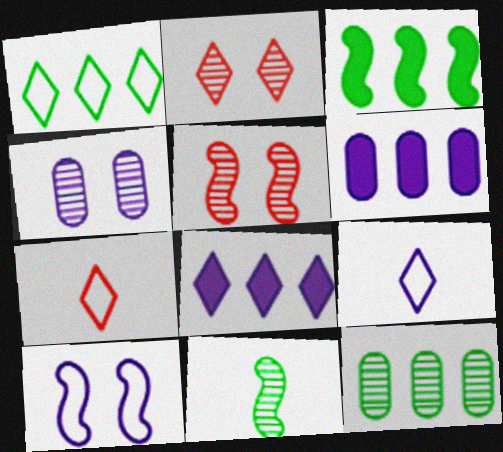[[1, 3, 12], 
[3, 4, 7]]